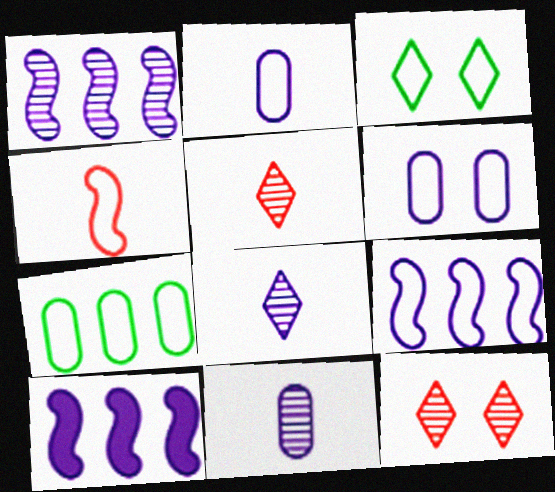[[1, 9, 10], 
[6, 8, 10]]